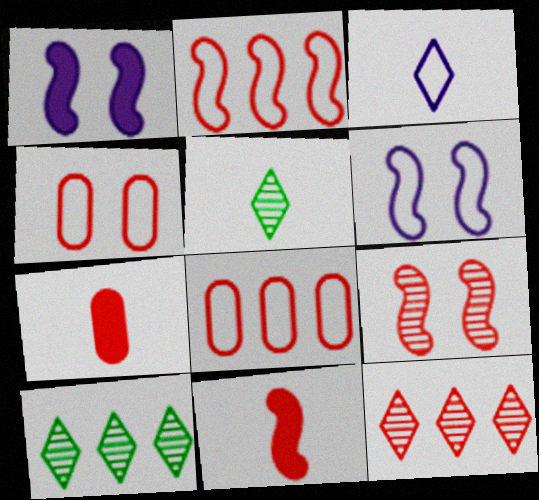[[1, 5, 8], 
[2, 9, 11], 
[4, 11, 12], 
[6, 7, 10]]